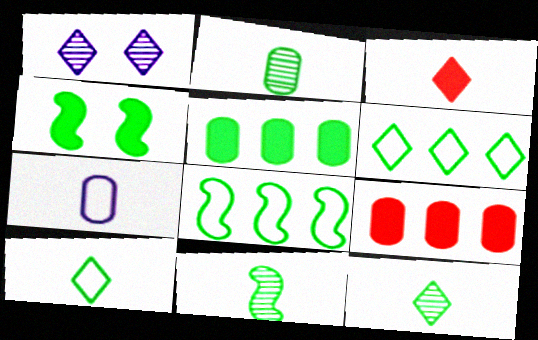[[1, 3, 6], 
[2, 4, 6], 
[2, 11, 12], 
[3, 7, 11], 
[4, 8, 11]]